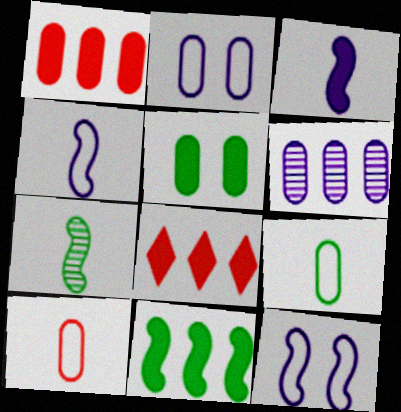[[2, 7, 8], 
[3, 5, 8], 
[5, 6, 10]]